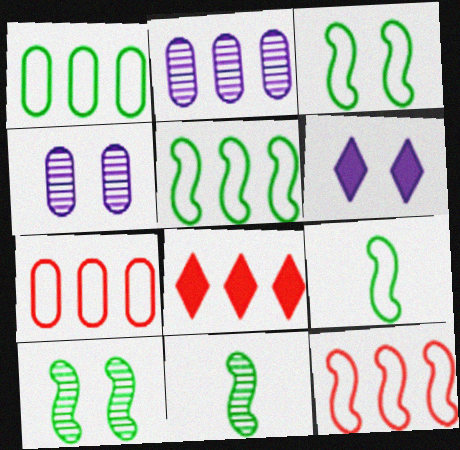[[2, 5, 8], 
[3, 5, 9], 
[4, 8, 9], 
[6, 7, 11]]